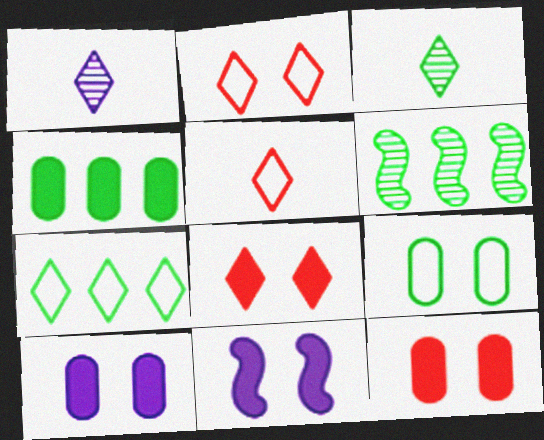[[1, 7, 8], 
[4, 6, 7], 
[5, 6, 10]]